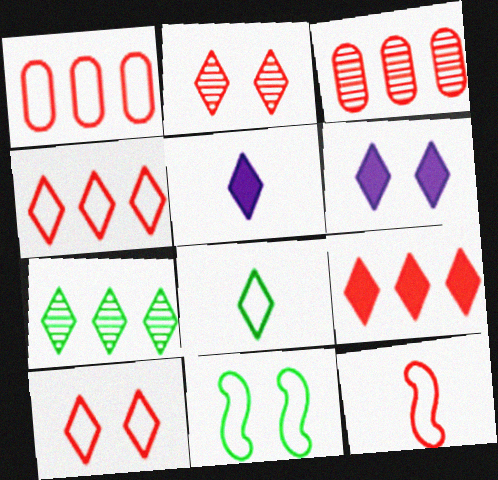[[1, 10, 12], 
[3, 5, 11], 
[5, 7, 10]]